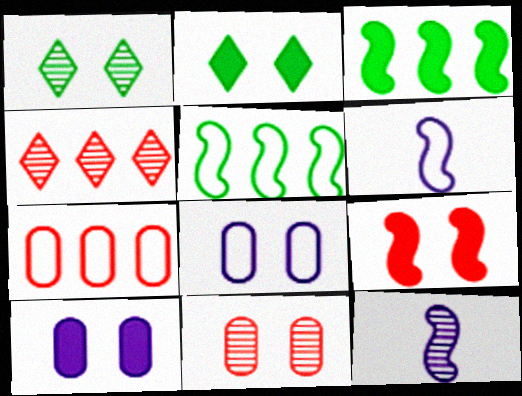[[1, 8, 9], 
[2, 7, 12], 
[2, 9, 10], 
[5, 9, 12]]